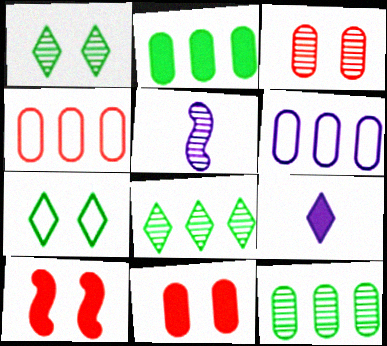[[2, 9, 10], 
[3, 5, 8]]